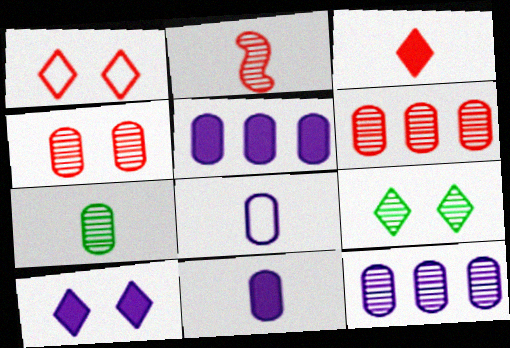[[1, 9, 10], 
[2, 9, 12], 
[4, 7, 12]]